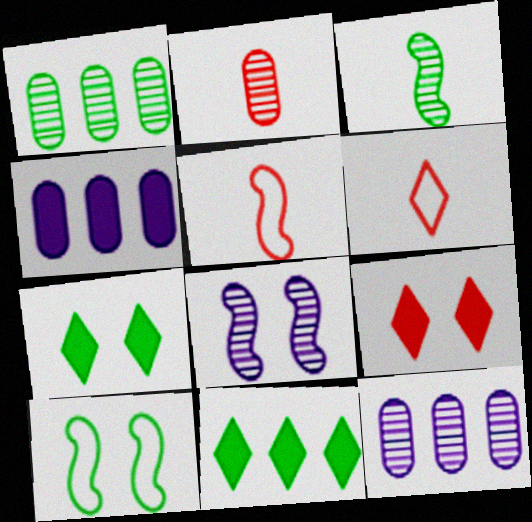[[5, 7, 12]]